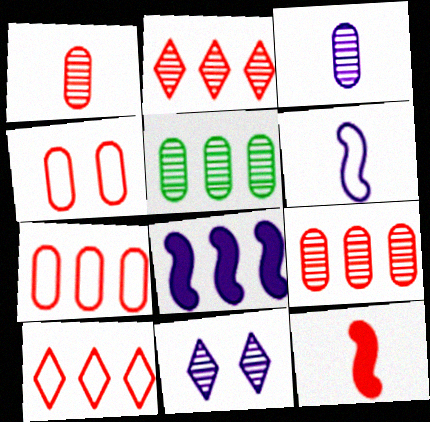[[2, 4, 12], 
[5, 8, 10]]